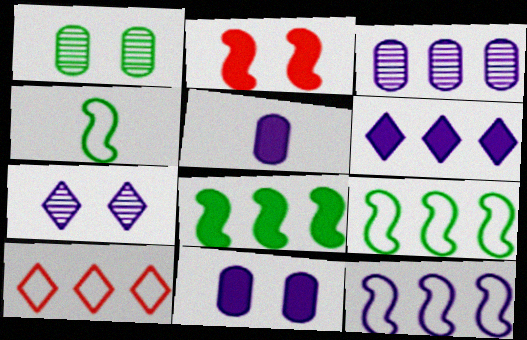[[3, 6, 12], 
[3, 8, 10], 
[5, 7, 12]]